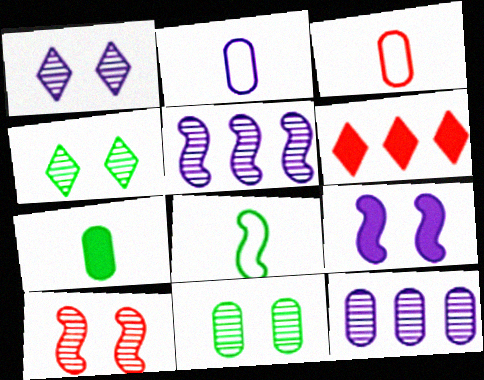[[1, 10, 11], 
[3, 6, 10], 
[6, 7, 9]]